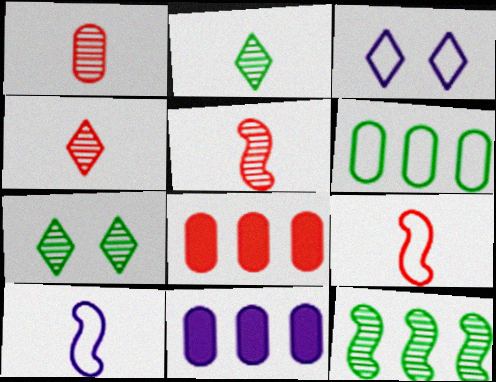[[1, 4, 5], 
[3, 6, 9], 
[7, 8, 10], 
[7, 9, 11]]